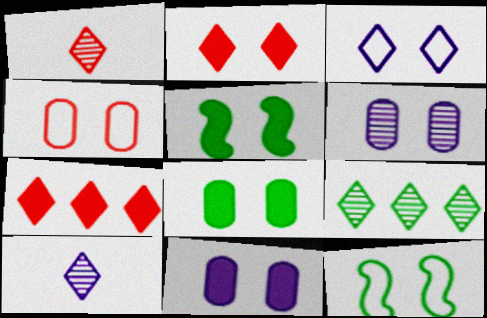[[2, 5, 11], 
[2, 6, 12], 
[3, 4, 12], 
[4, 6, 8]]